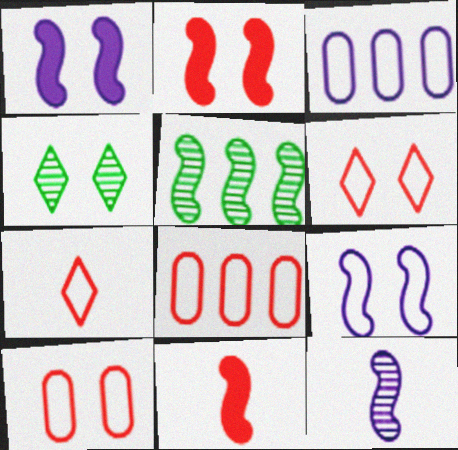[[1, 4, 10], 
[3, 4, 11], 
[5, 9, 11]]